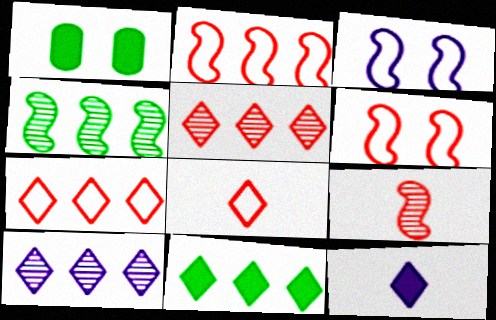[[7, 10, 11]]